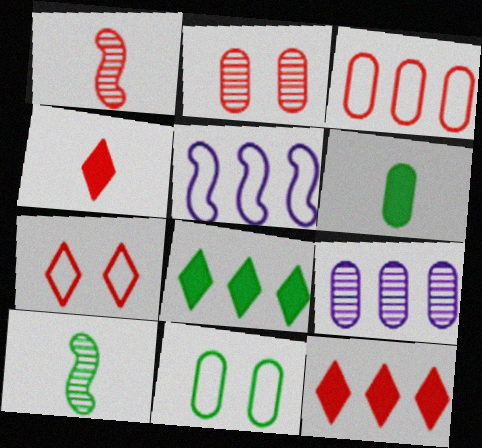[[8, 10, 11]]